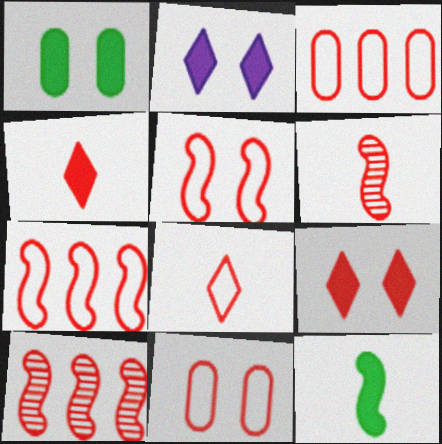[[3, 5, 8], 
[3, 6, 9], 
[4, 10, 11], 
[7, 8, 11]]